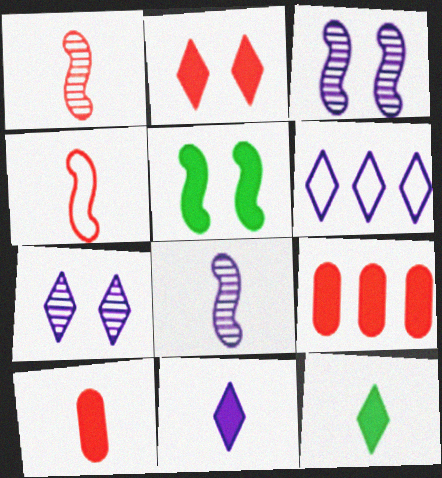[[5, 9, 11], 
[6, 7, 11]]